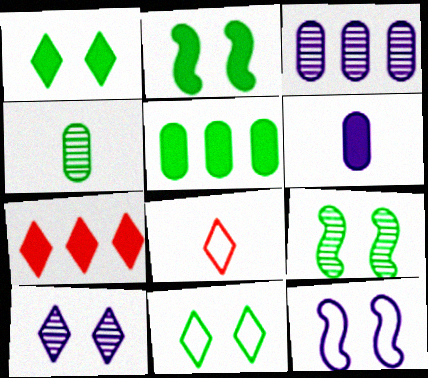[[2, 3, 8], 
[2, 6, 7], 
[4, 7, 12]]